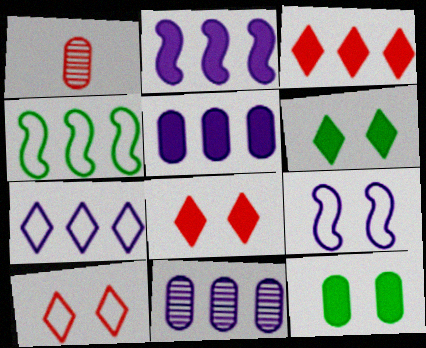[[2, 7, 11], 
[3, 4, 11]]